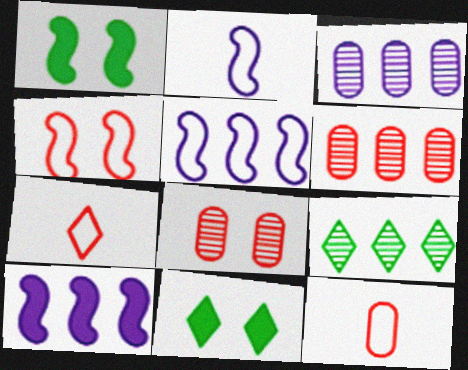[[1, 3, 7], 
[2, 6, 11]]